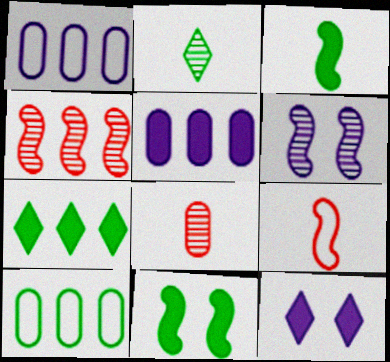[[1, 4, 7], 
[2, 10, 11]]